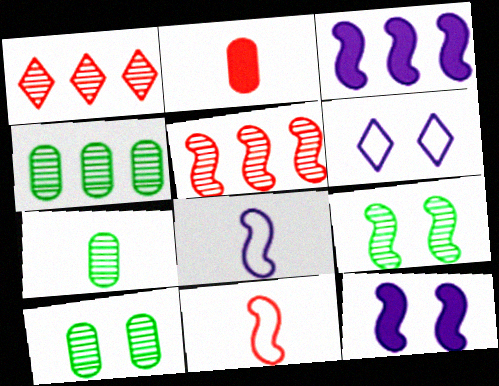[[3, 9, 11], 
[4, 7, 10]]